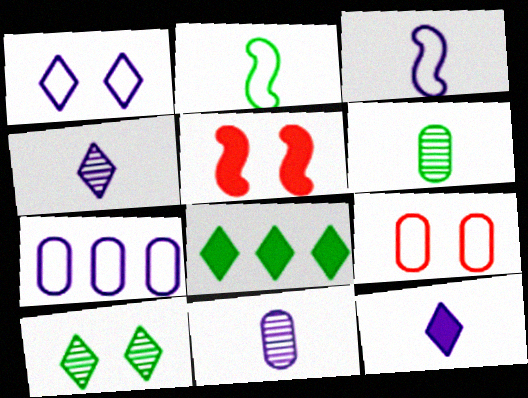[[1, 3, 7], 
[3, 11, 12]]